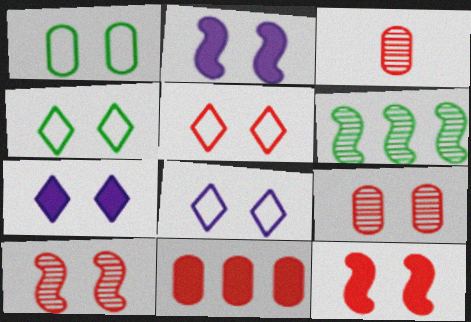[[1, 7, 10], 
[2, 4, 9], 
[4, 5, 8], 
[5, 9, 12]]